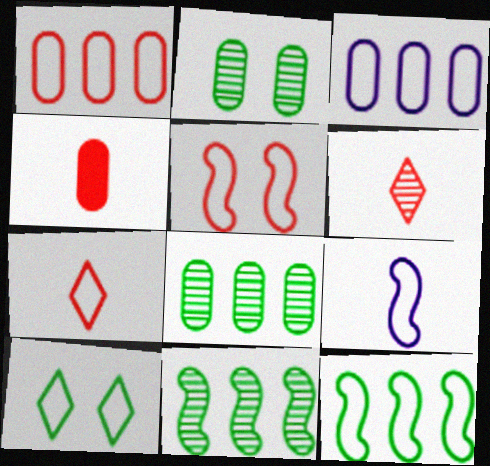[[1, 5, 7], 
[1, 9, 10], 
[2, 3, 4], 
[5, 9, 12]]